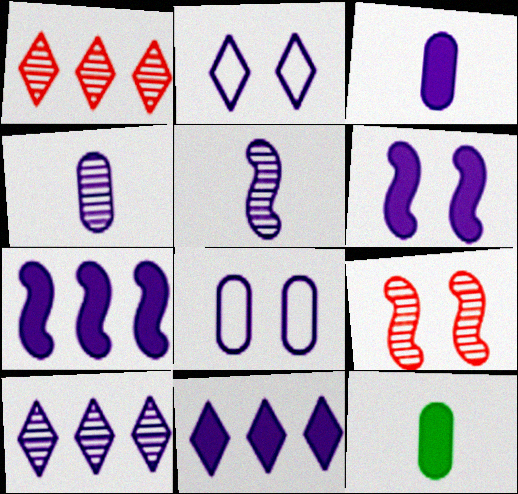[[2, 4, 7], 
[3, 6, 11], 
[5, 8, 11]]